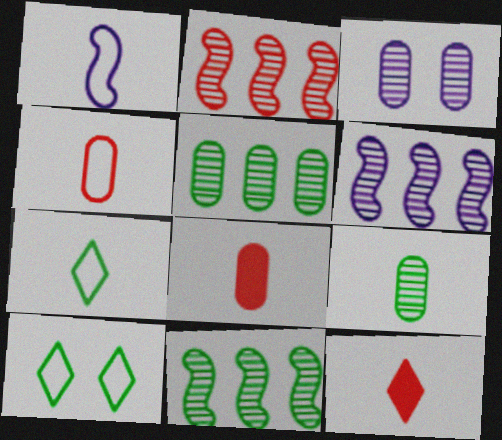[[1, 4, 7], 
[1, 9, 12], 
[2, 6, 11], 
[6, 8, 10]]